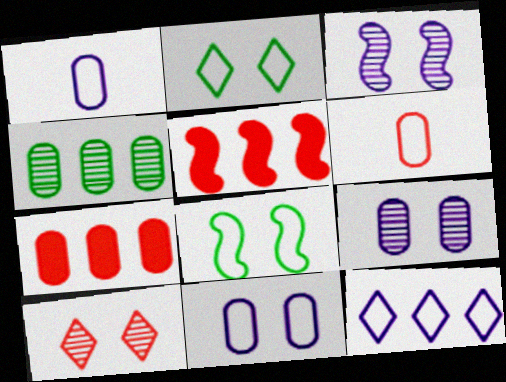[[4, 5, 12], 
[5, 6, 10], 
[6, 8, 12]]